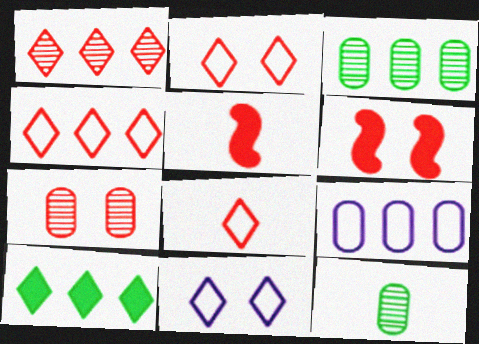[[2, 4, 8], 
[2, 6, 7], 
[3, 5, 11], 
[4, 5, 7]]